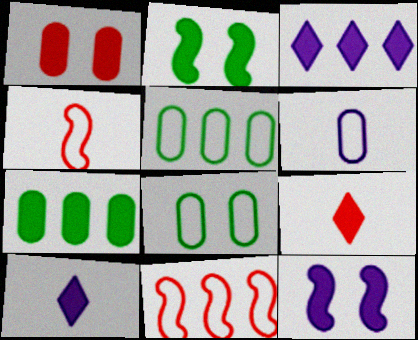[[7, 9, 12]]